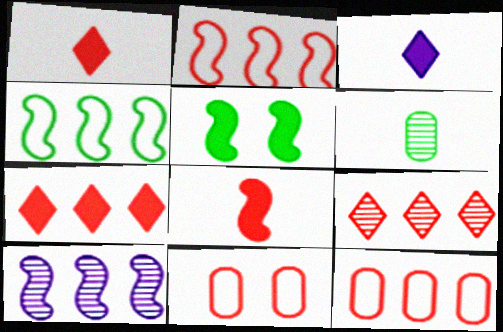[[8, 9, 11]]